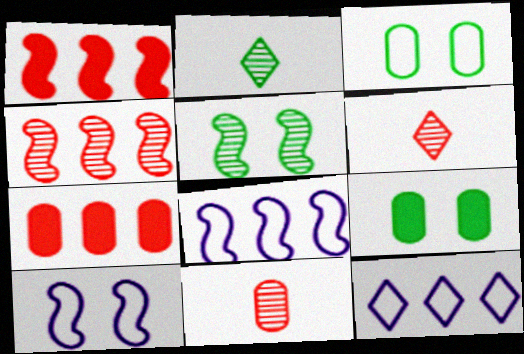[[2, 7, 10], 
[6, 8, 9]]